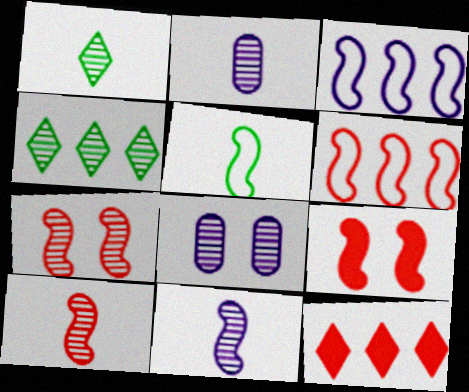[[1, 2, 10], 
[2, 4, 7], 
[4, 8, 10], 
[5, 8, 12], 
[6, 9, 10]]